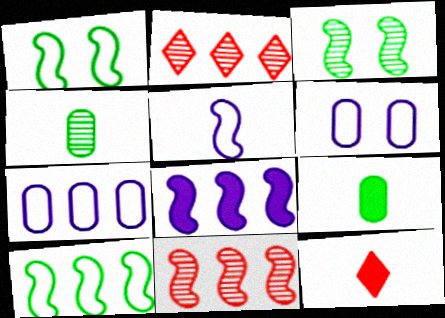[[3, 7, 12], 
[4, 5, 12], 
[8, 10, 11]]